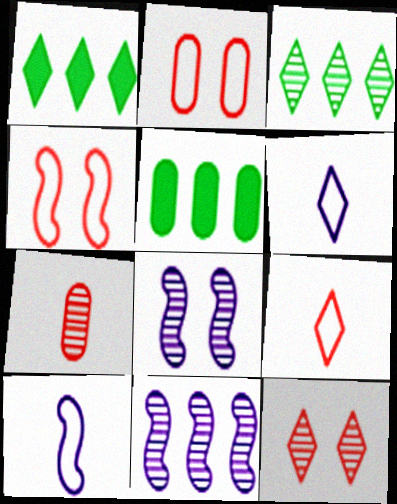[[1, 6, 12], 
[3, 7, 8], 
[5, 8, 9], 
[5, 10, 12]]